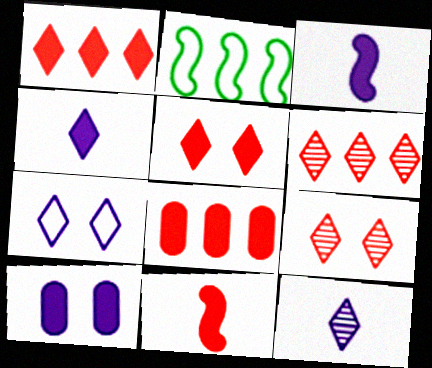[[5, 8, 11]]